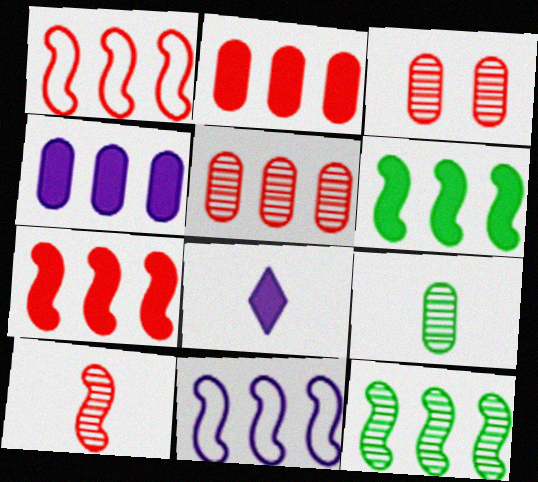[[7, 11, 12]]